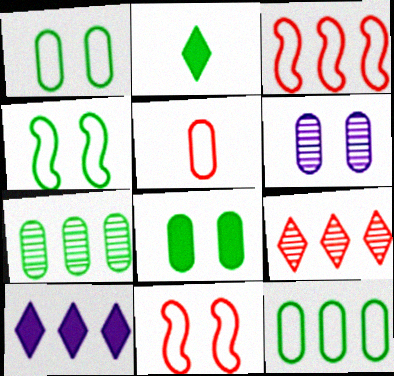[[2, 3, 6], 
[2, 4, 7], 
[3, 7, 10]]